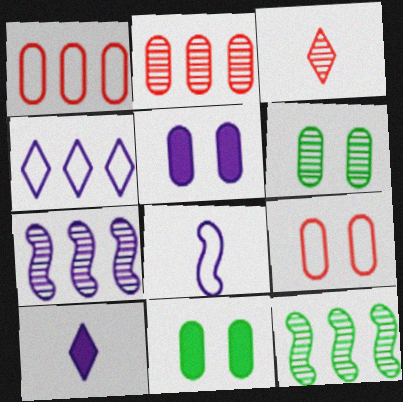[[3, 6, 7], 
[5, 6, 9], 
[9, 10, 12]]